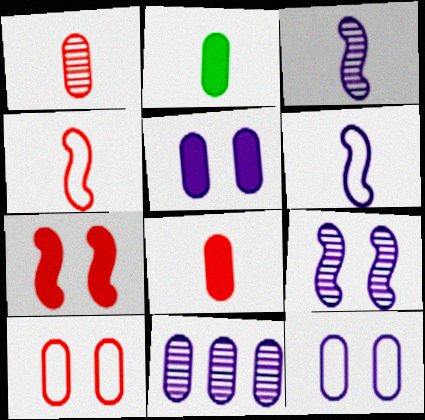[[2, 10, 11]]